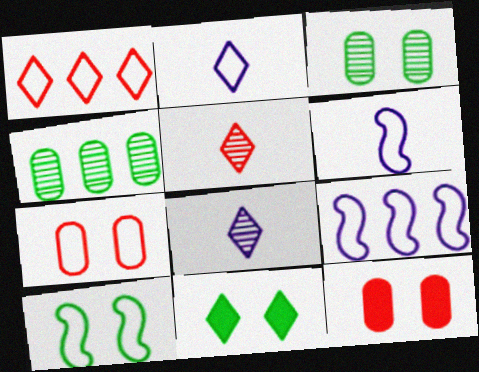[[1, 8, 11], 
[3, 10, 11]]